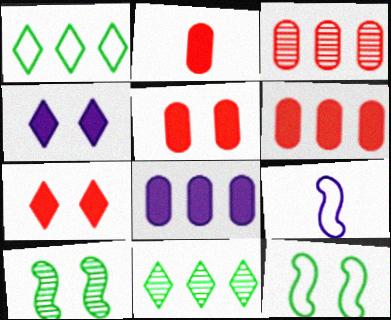[[2, 5, 6], 
[5, 9, 11]]